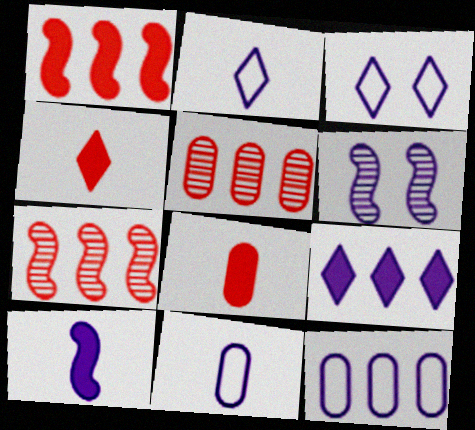[[6, 9, 11]]